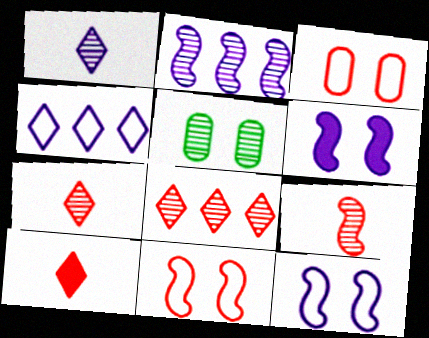[[2, 5, 7]]